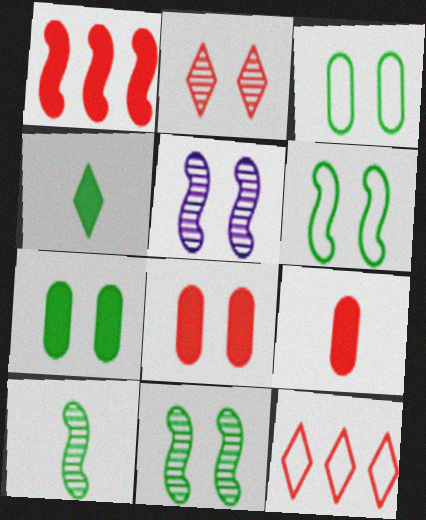[]